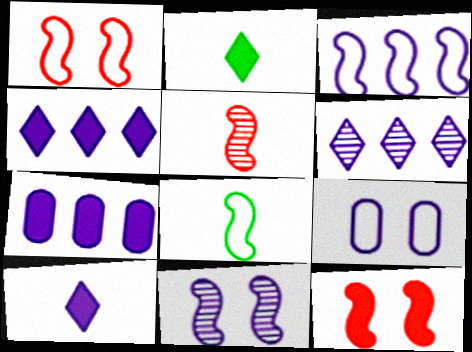[[1, 3, 8], 
[2, 7, 12], 
[3, 6, 7]]